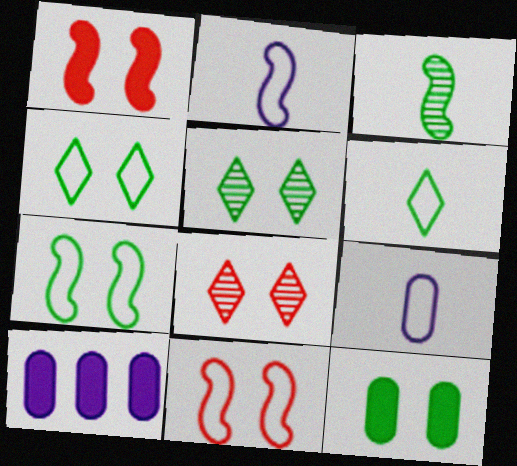[[5, 7, 12]]